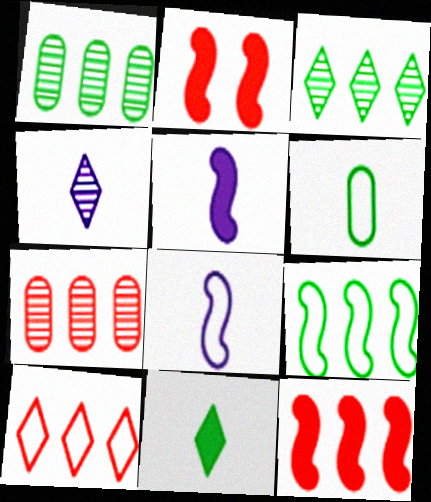[[7, 10, 12]]